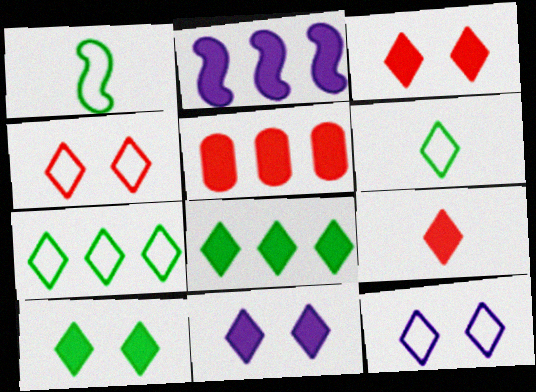[[2, 5, 8], 
[3, 10, 11], 
[8, 9, 11]]